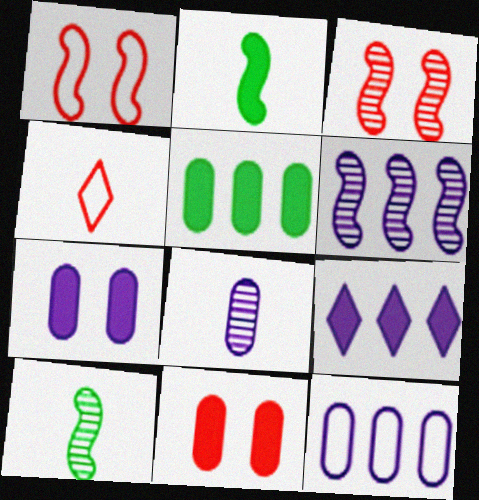[[1, 2, 6], 
[2, 4, 8], 
[2, 9, 11], 
[3, 6, 10], 
[6, 9, 12], 
[7, 8, 12]]